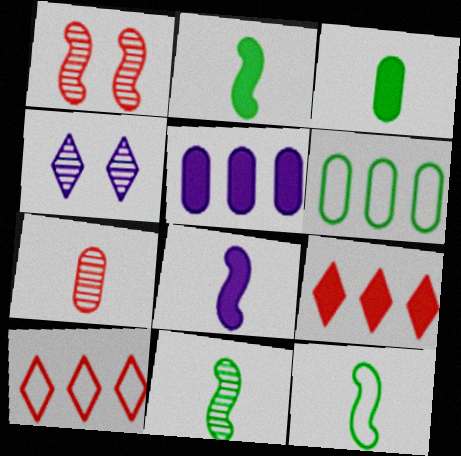[[2, 11, 12]]